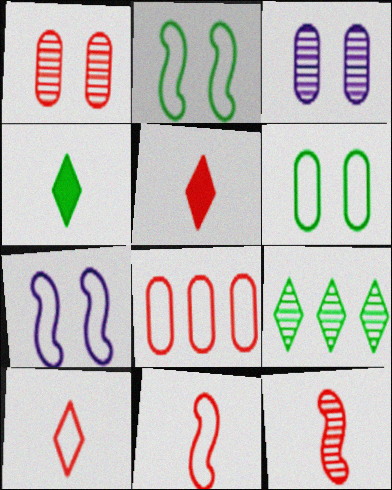[[3, 9, 12]]